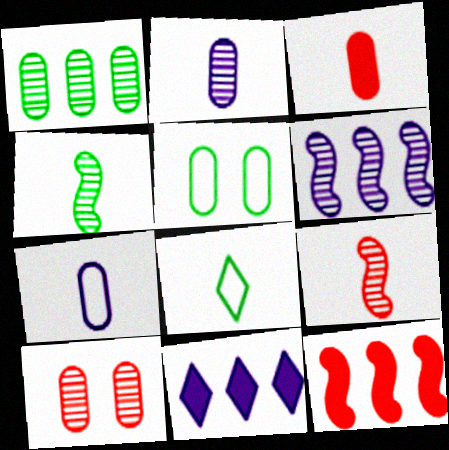[[1, 2, 10], 
[5, 9, 11]]